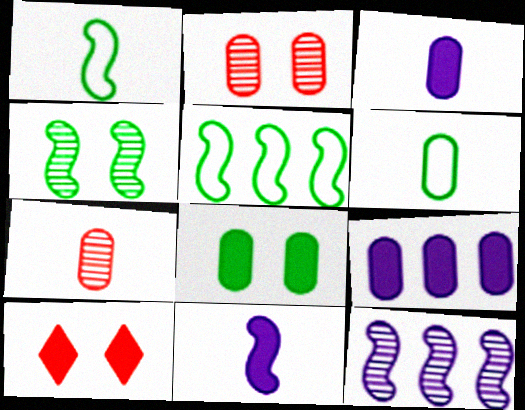[[2, 6, 9], 
[3, 6, 7], 
[6, 10, 12]]